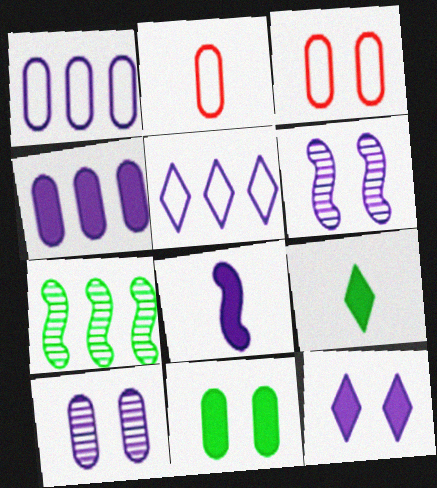[[2, 7, 12], 
[3, 10, 11], 
[4, 8, 12], 
[5, 8, 10]]